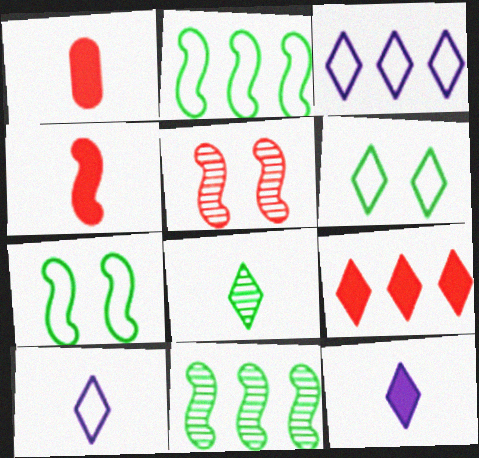[]